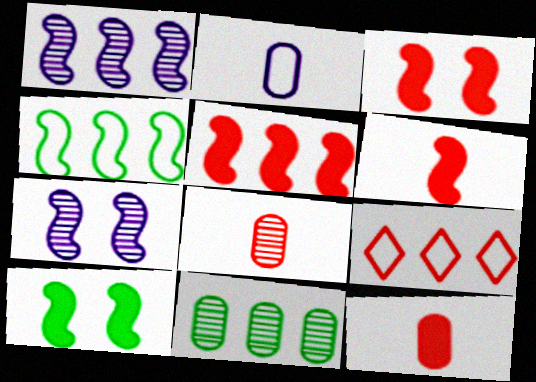[[1, 4, 5], 
[3, 5, 6], 
[3, 8, 9], 
[4, 6, 7]]